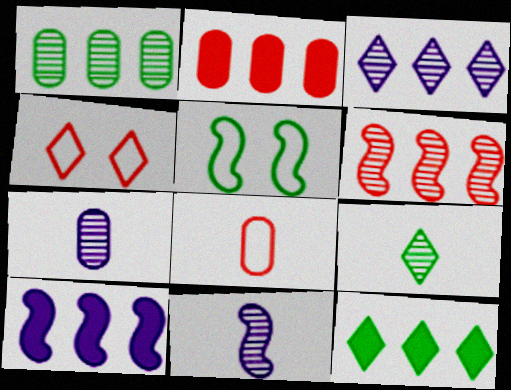[[1, 3, 6], 
[2, 10, 12]]